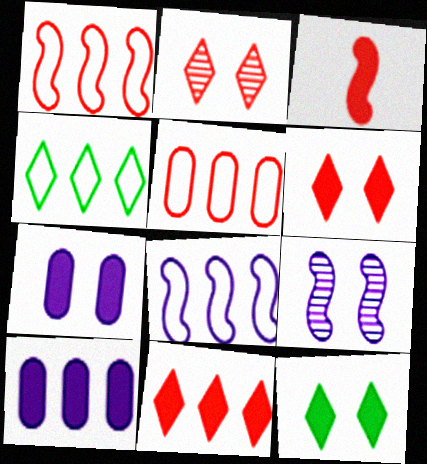[[2, 3, 5], 
[3, 10, 12], 
[4, 5, 8]]